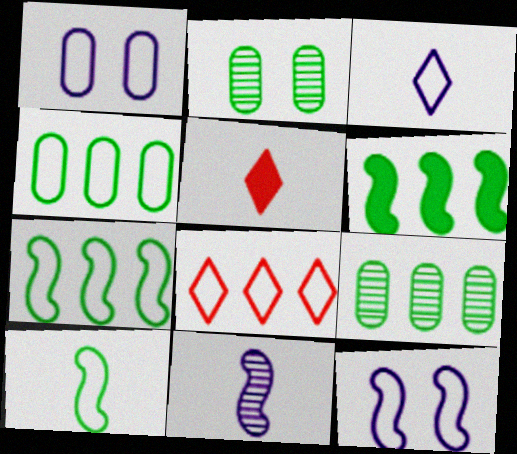[[1, 8, 10], 
[5, 9, 12]]